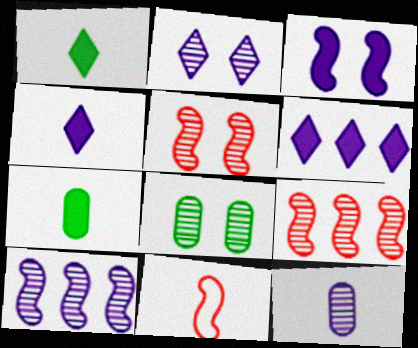[[1, 11, 12], 
[2, 5, 8], 
[2, 10, 12], 
[6, 8, 11]]